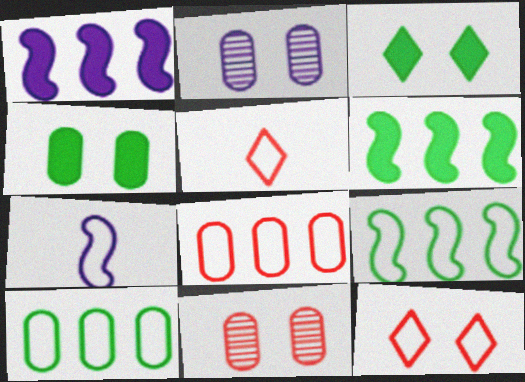[[2, 5, 6], 
[7, 10, 12]]